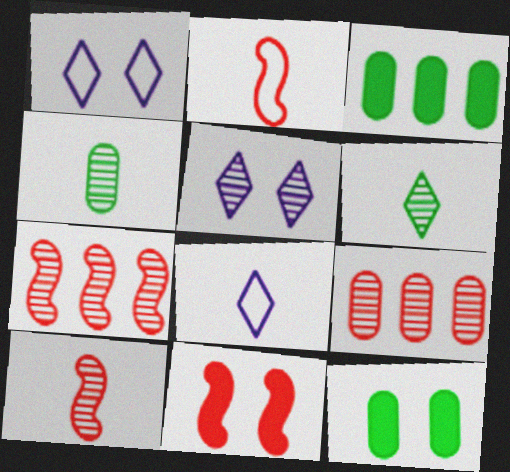[[1, 3, 10], 
[2, 3, 5], 
[2, 7, 11], 
[4, 5, 7], 
[7, 8, 12]]